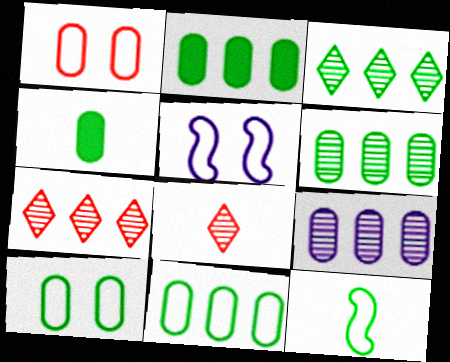[[1, 4, 9], 
[2, 5, 8], 
[2, 6, 11], 
[4, 5, 7], 
[4, 6, 10]]